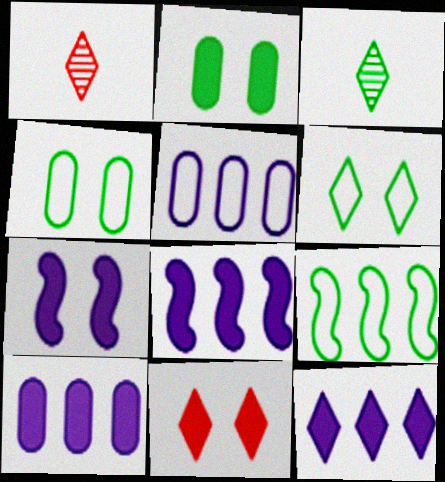[[1, 4, 8], 
[1, 6, 12], 
[2, 3, 9], 
[2, 7, 11], 
[8, 10, 12]]